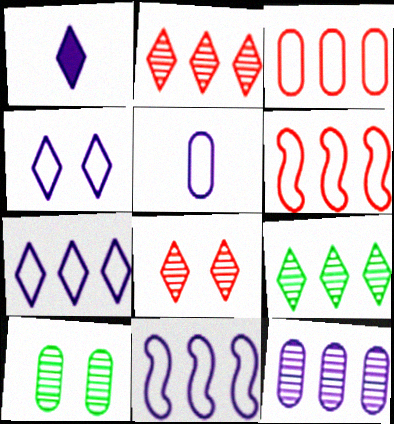[[1, 6, 10], 
[4, 5, 11]]